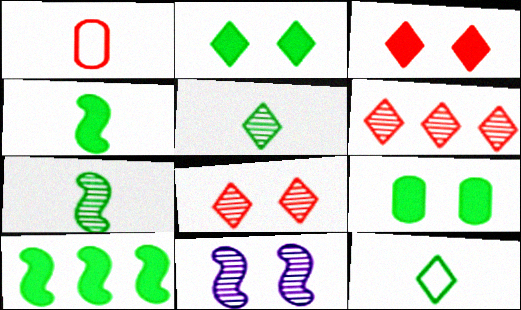[]